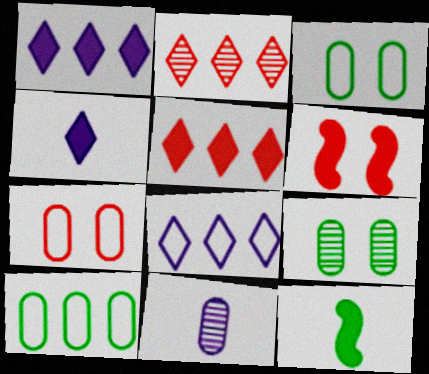[]